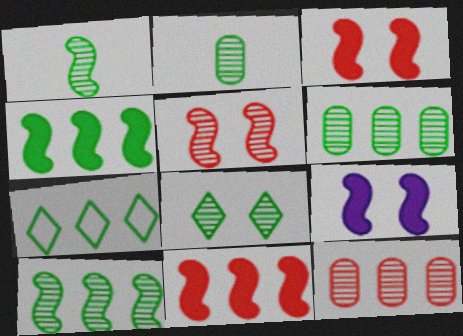[[1, 6, 8], 
[2, 8, 10], 
[4, 6, 7]]